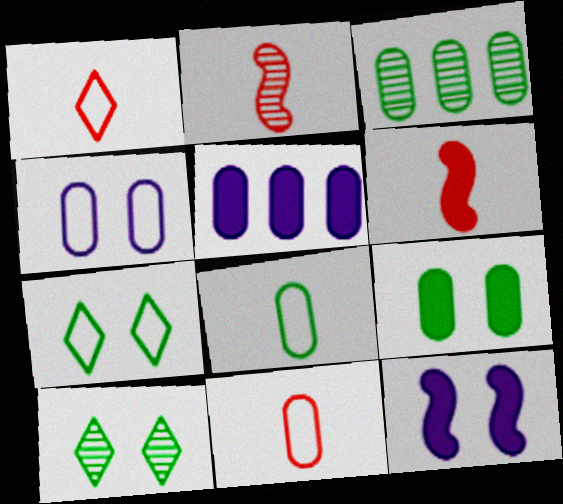[[1, 3, 12], 
[2, 5, 7], 
[3, 8, 9]]